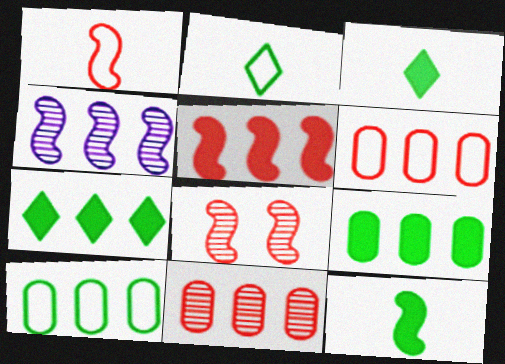[[1, 5, 8], 
[4, 6, 7]]